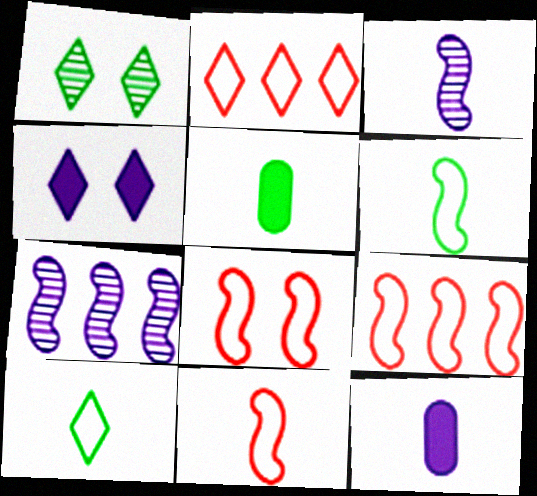[[1, 9, 12], 
[8, 9, 11]]